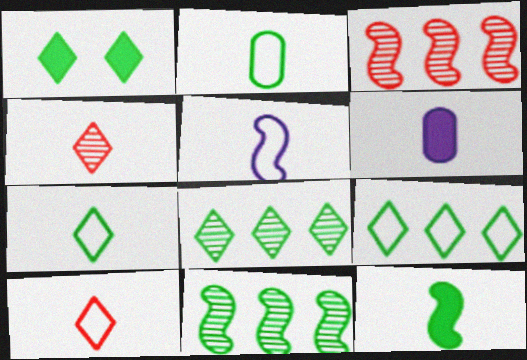[[1, 2, 11], 
[1, 7, 8], 
[2, 5, 10]]